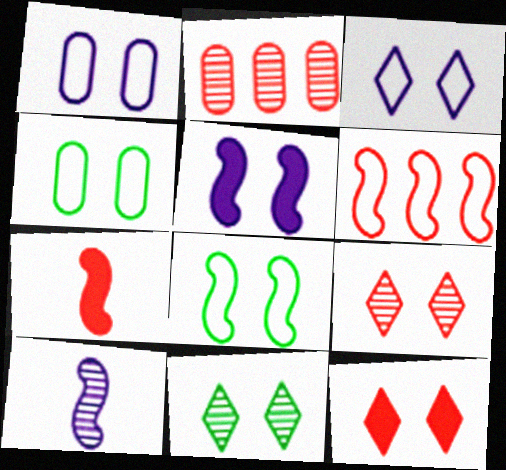[[2, 10, 11], 
[3, 11, 12], 
[4, 5, 9]]